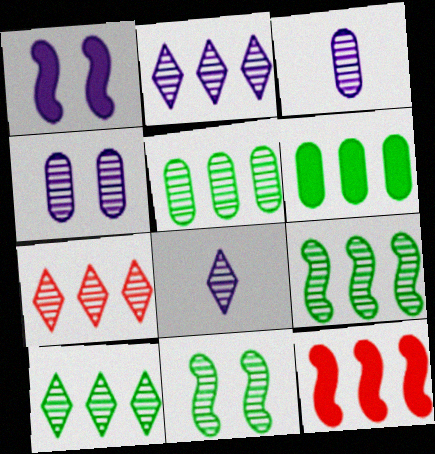[[2, 7, 10], 
[3, 7, 11], 
[5, 9, 10]]